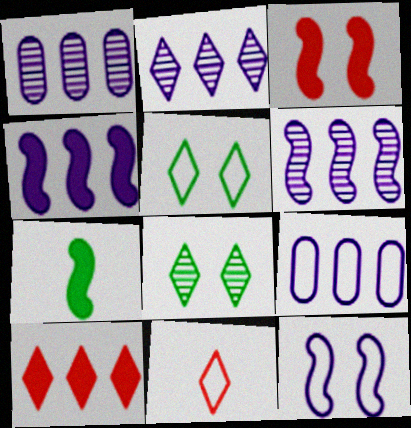[[1, 2, 6], 
[2, 4, 9], 
[3, 4, 7]]